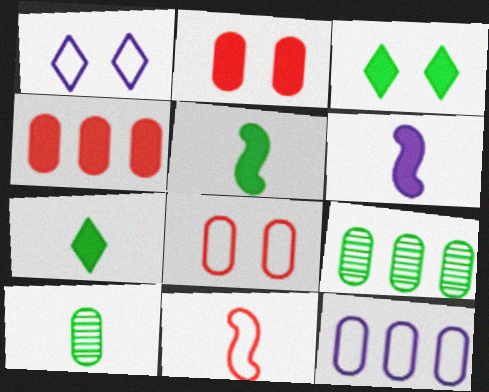[[2, 10, 12], 
[3, 4, 6], 
[4, 9, 12]]